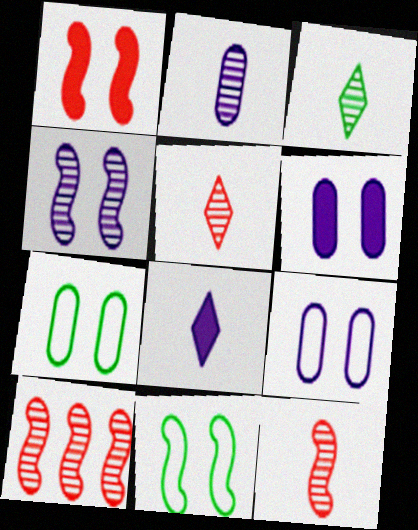[[1, 4, 11], 
[2, 3, 12], 
[7, 8, 10]]